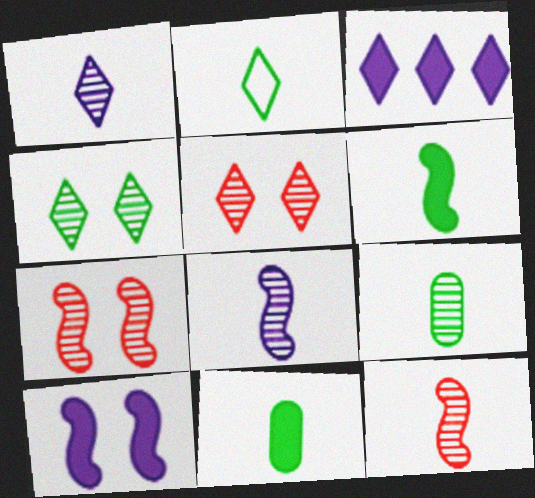[[1, 9, 12], 
[2, 3, 5], 
[2, 6, 9]]